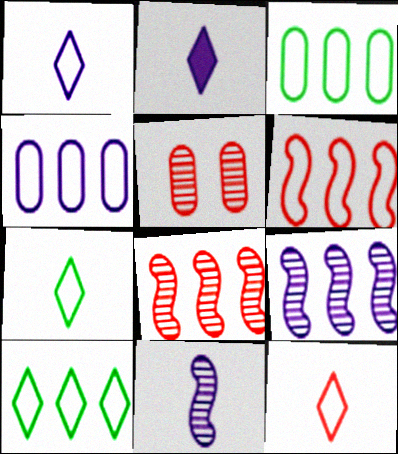[[1, 7, 12], 
[4, 6, 10]]